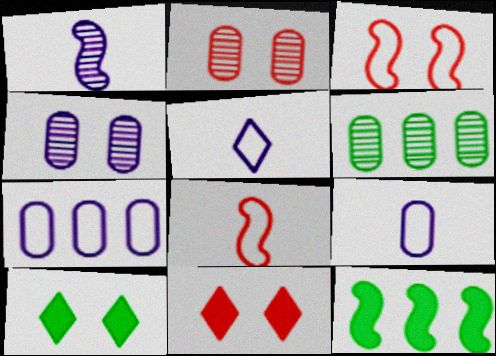[[1, 3, 12], 
[2, 3, 11], 
[2, 5, 12], 
[3, 4, 10]]